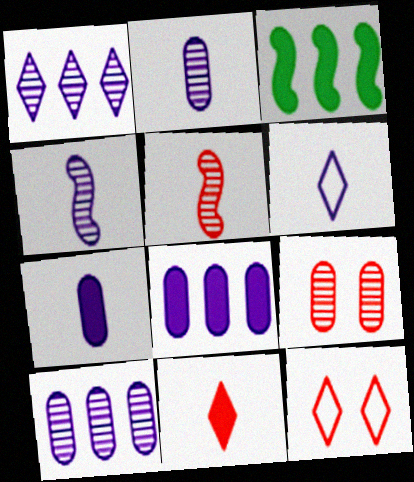[[2, 3, 12], 
[3, 6, 9], 
[4, 6, 7]]